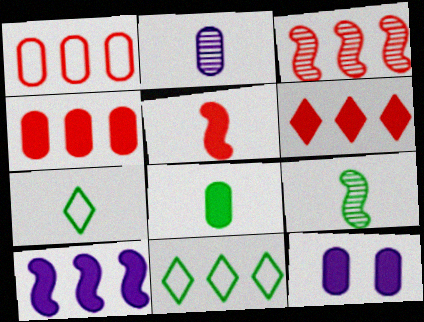[[1, 3, 6], 
[2, 5, 7], 
[3, 7, 12], 
[4, 8, 12], 
[7, 8, 9]]